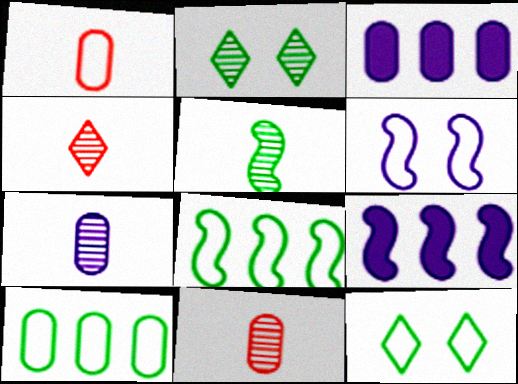[[1, 2, 9], 
[4, 5, 7], 
[9, 11, 12]]